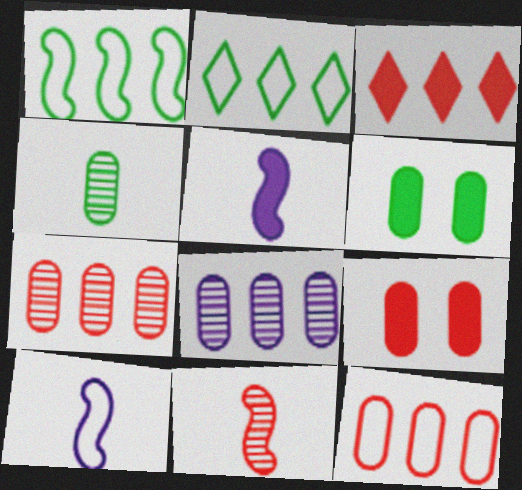[[1, 3, 8], 
[3, 5, 6]]